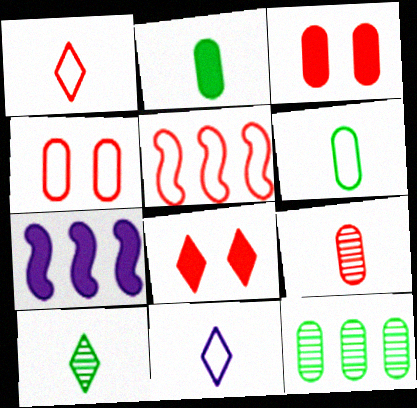[[1, 4, 5], 
[2, 7, 8], 
[4, 7, 10], 
[5, 8, 9]]